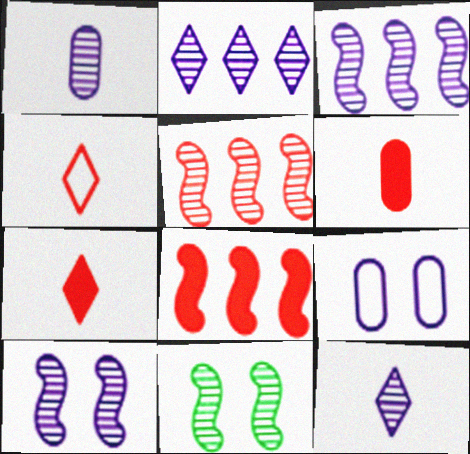[[1, 2, 10]]